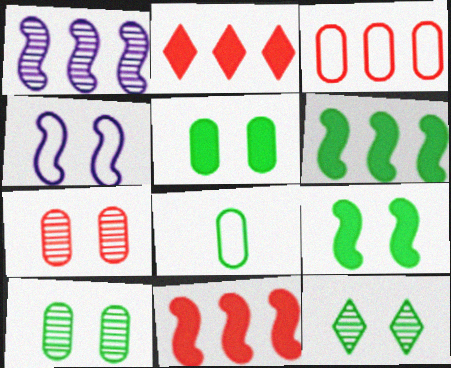[[6, 8, 12]]